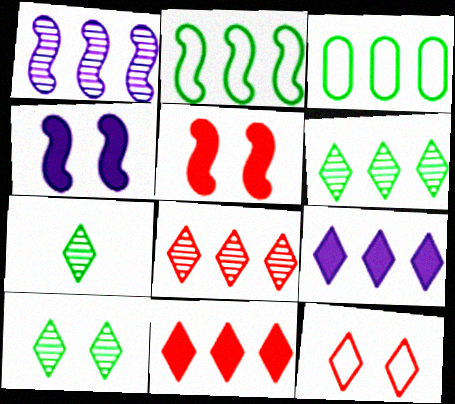[[1, 3, 11], 
[6, 7, 10], 
[7, 9, 12]]